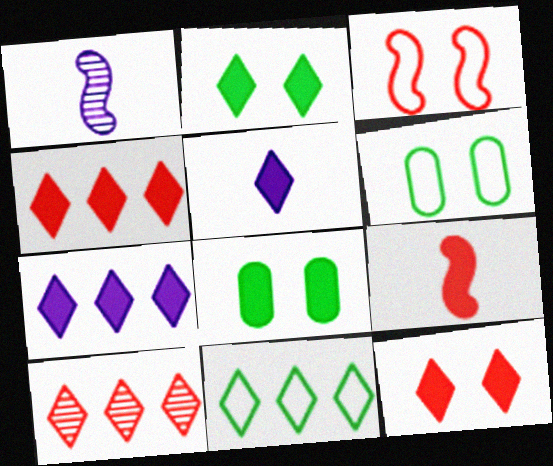[[1, 4, 6], 
[2, 4, 5], 
[7, 8, 9], 
[7, 10, 11]]